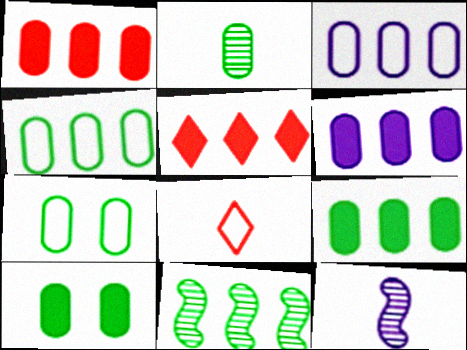[[1, 6, 9], 
[2, 4, 10], 
[2, 7, 9], 
[3, 5, 11], 
[5, 7, 12]]